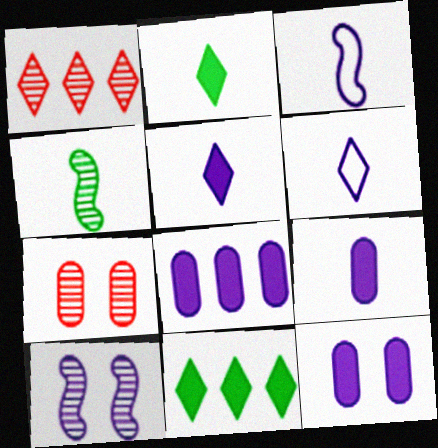[[3, 7, 11], 
[6, 8, 10], 
[8, 9, 12]]